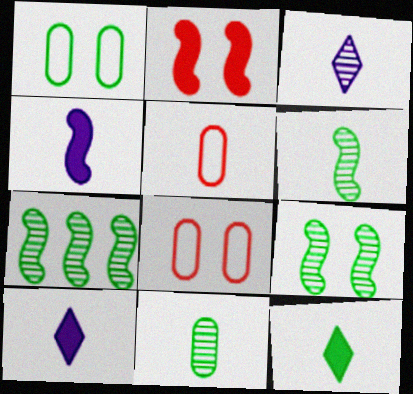[[1, 7, 12], 
[5, 6, 10], 
[6, 7, 9], 
[7, 8, 10]]